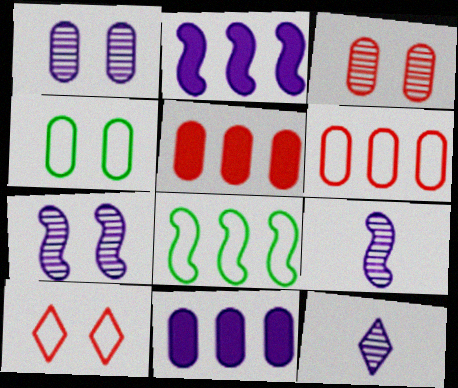[]